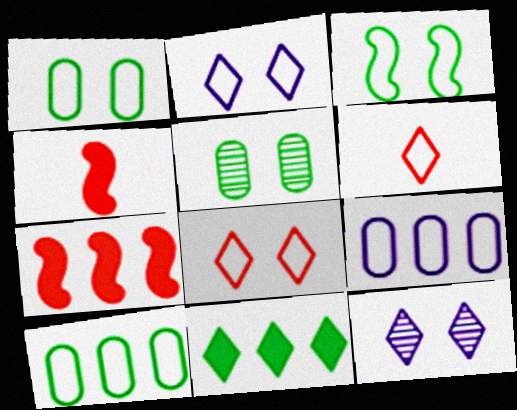[[3, 6, 9], 
[4, 10, 12], 
[6, 11, 12]]